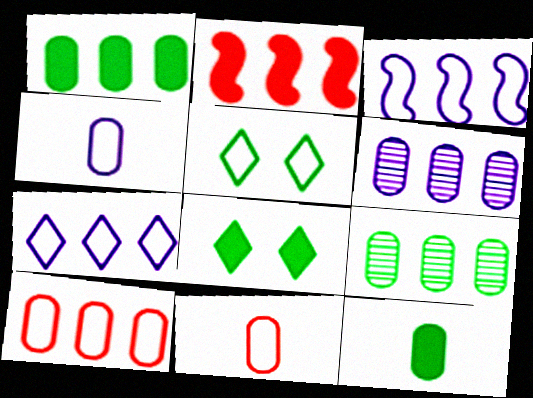[[1, 6, 10], 
[2, 7, 9], 
[3, 5, 11]]